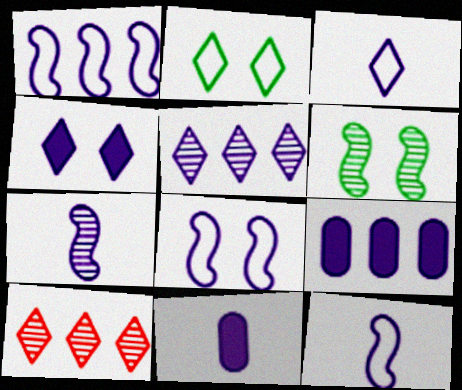[[1, 5, 9], 
[1, 8, 12], 
[3, 4, 5], 
[3, 7, 11], 
[5, 8, 11]]